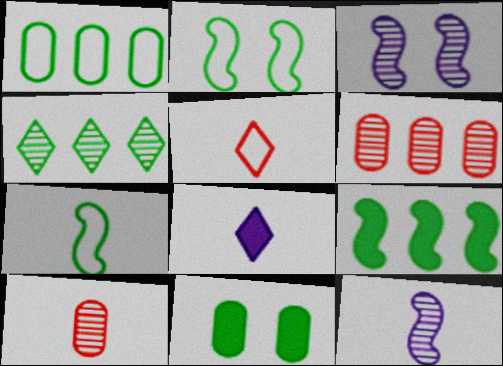[[1, 4, 9], 
[2, 6, 8], 
[3, 4, 10], 
[4, 7, 11], 
[7, 8, 10]]